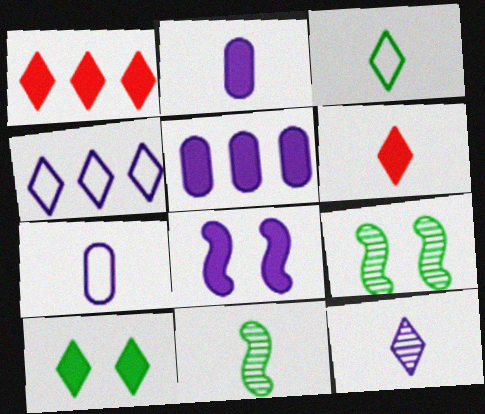[[1, 7, 9], 
[3, 6, 12], 
[6, 7, 11]]